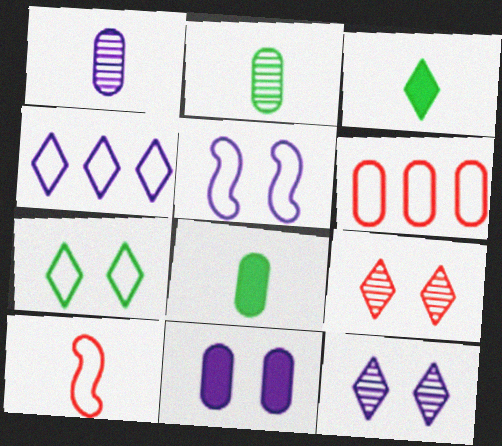[[1, 3, 10], 
[2, 6, 11], 
[3, 4, 9], 
[5, 11, 12]]